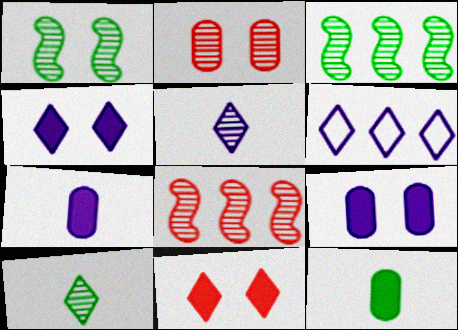[[2, 3, 5], 
[4, 5, 6], 
[6, 10, 11]]